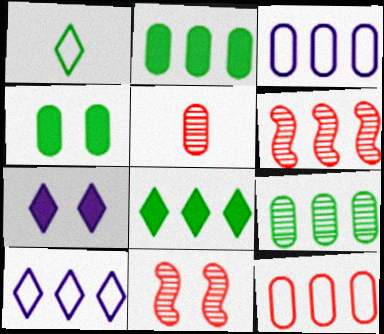[[2, 6, 10], 
[3, 4, 5], 
[3, 6, 8]]